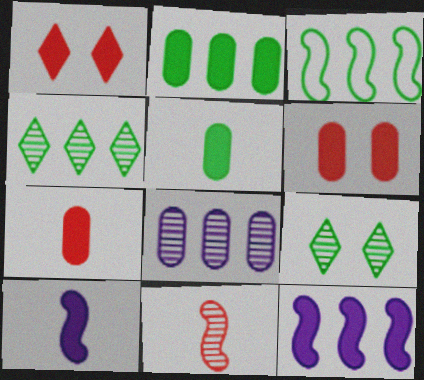[[1, 2, 10], 
[1, 5, 12], 
[2, 3, 4], 
[3, 5, 9], 
[8, 9, 11]]